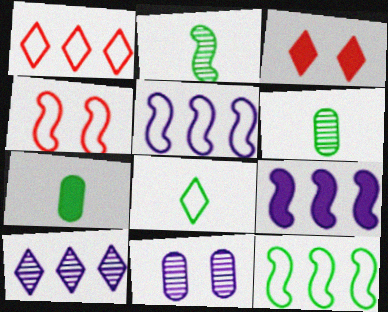[[2, 4, 9], 
[2, 7, 8], 
[3, 5, 6], 
[3, 7, 9], 
[3, 8, 10], 
[4, 7, 10]]